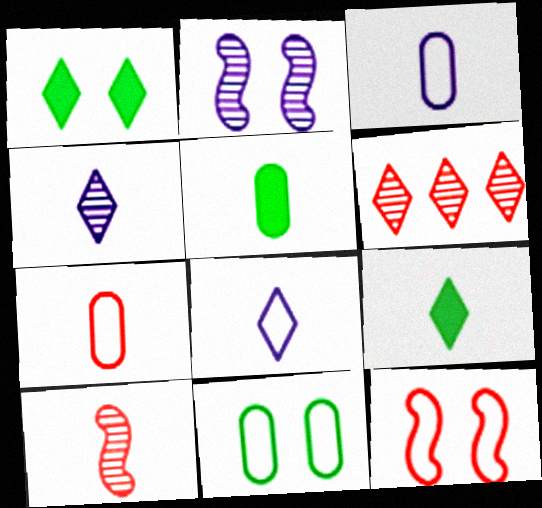[[1, 6, 8], 
[3, 9, 10], 
[5, 8, 10]]